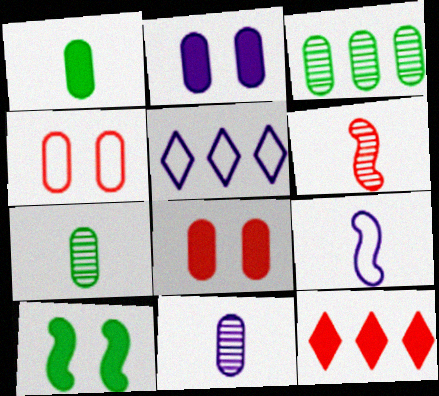[[4, 6, 12]]